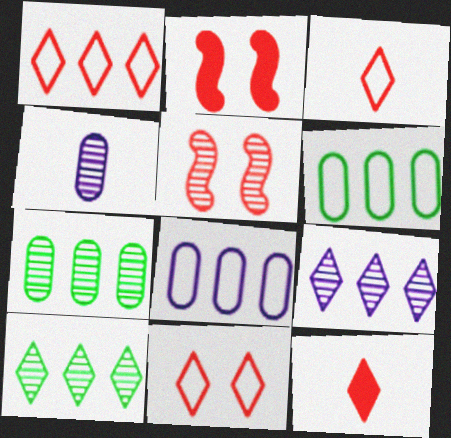[[1, 3, 11], 
[4, 5, 10]]